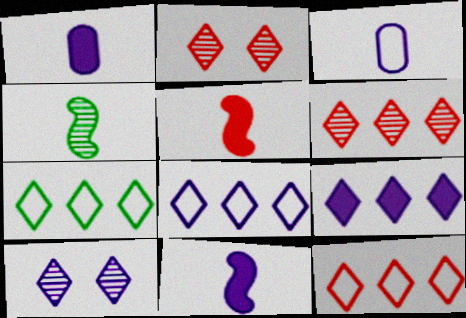[[6, 7, 9], 
[7, 8, 12]]